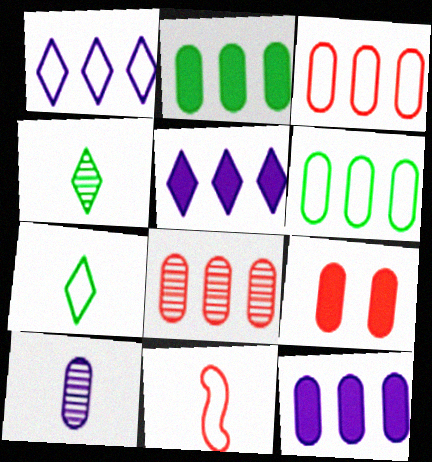[[6, 8, 12], 
[6, 9, 10]]